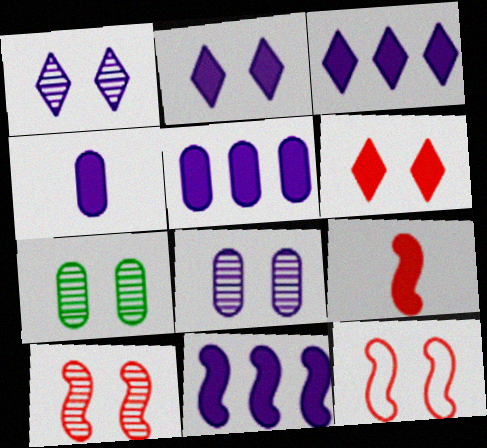[[1, 7, 10], 
[2, 4, 11], 
[2, 7, 12], 
[3, 5, 11]]